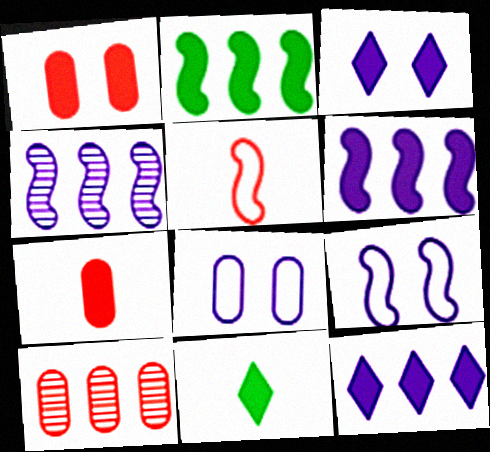[[1, 6, 11], 
[2, 3, 7], 
[9, 10, 11]]